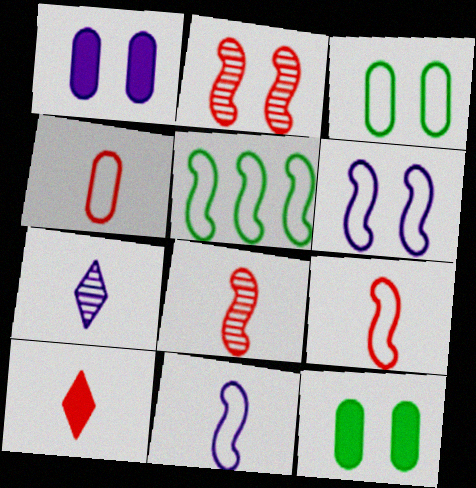[[4, 8, 10], 
[5, 6, 9]]